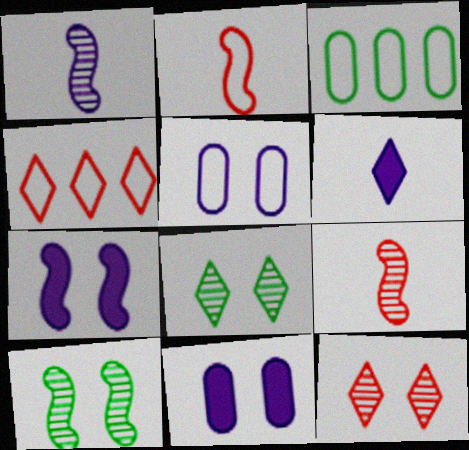[[4, 6, 8]]